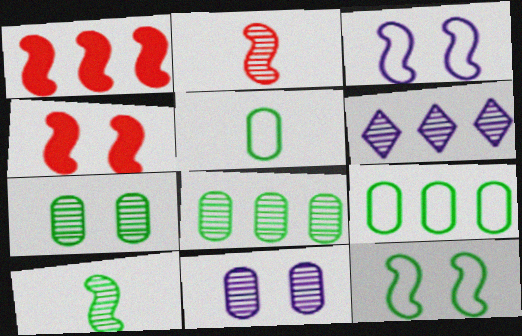[[1, 3, 10], 
[1, 6, 9], 
[2, 6, 7], 
[4, 5, 6]]